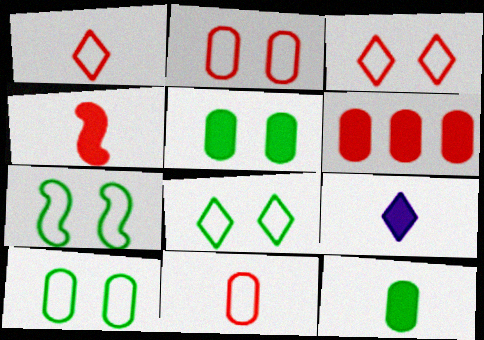[[4, 9, 12], 
[7, 8, 10]]